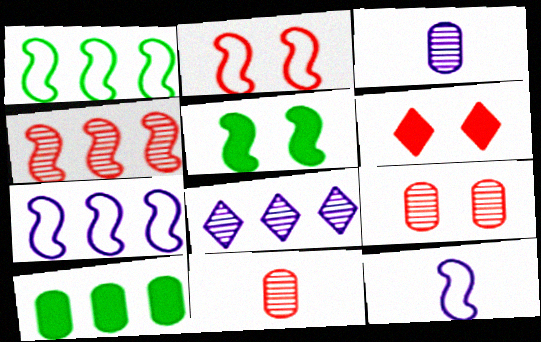[[1, 2, 12], 
[1, 3, 6], 
[2, 6, 9], 
[4, 5, 12]]